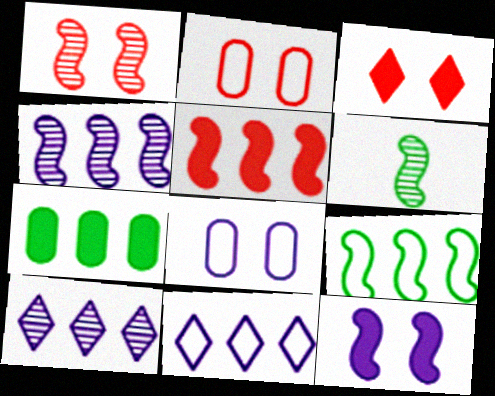[[1, 2, 3], 
[1, 4, 6], 
[4, 5, 9]]